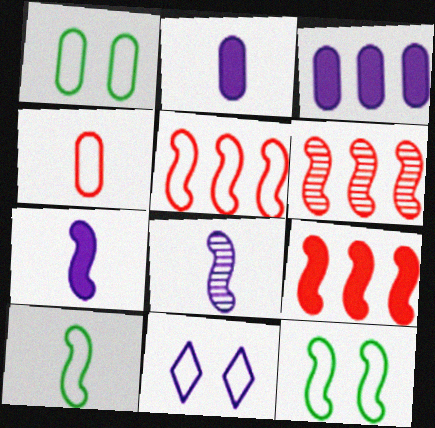[[3, 8, 11], 
[5, 6, 9], 
[6, 7, 12], 
[8, 9, 12]]